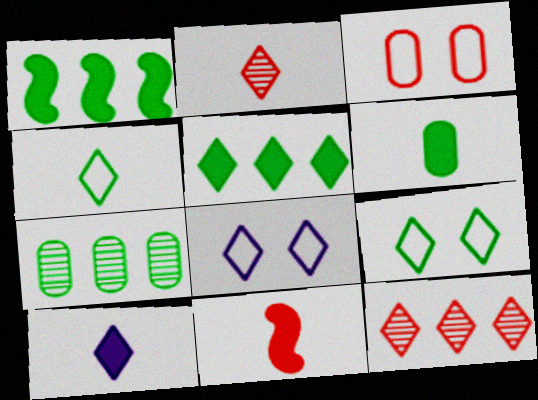[[2, 4, 10], 
[2, 5, 8], 
[3, 11, 12], 
[6, 10, 11], 
[7, 8, 11], 
[9, 10, 12]]